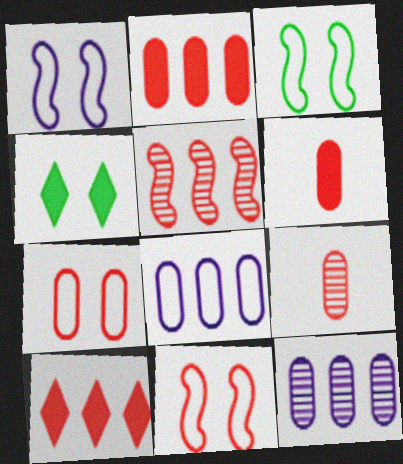[[1, 3, 11], 
[2, 7, 9], 
[9, 10, 11]]